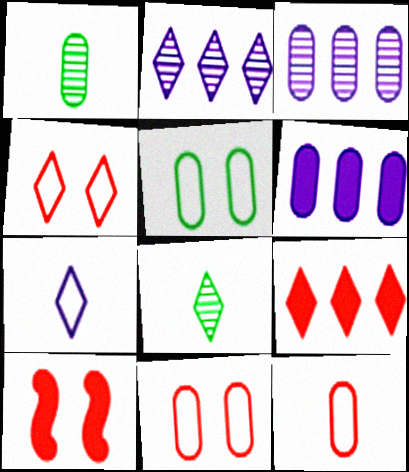[[1, 6, 11]]